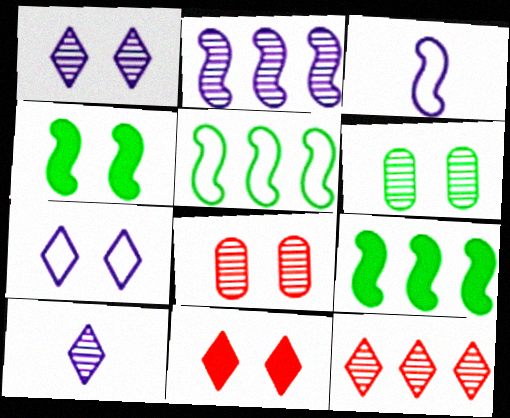[[4, 7, 8]]